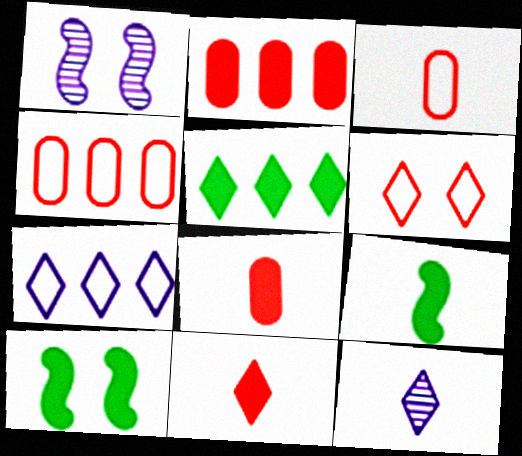[[1, 3, 5], 
[3, 9, 12], 
[4, 10, 12], 
[5, 6, 12]]